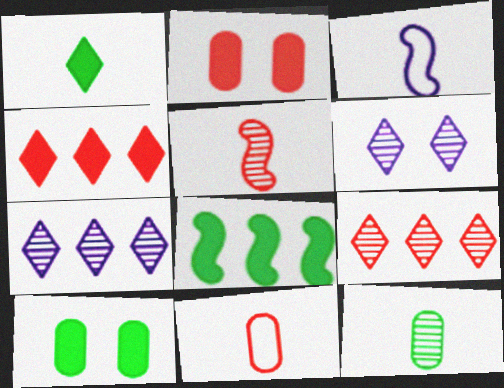[[1, 8, 10], 
[3, 9, 10], 
[6, 8, 11]]